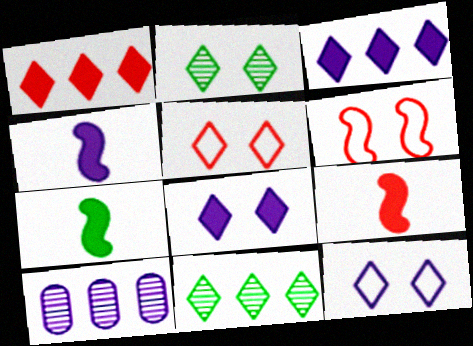[[2, 5, 8], 
[4, 7, 9], 
[4, 10, 12], 
[5, 7, 10]]